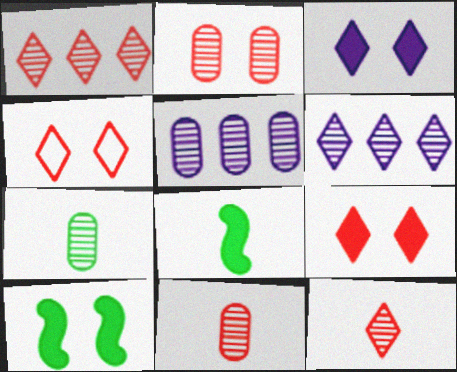[[2, 5, 7], 
[4, 5, 8]]